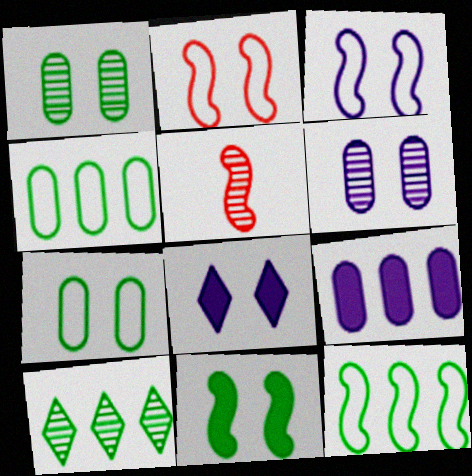[[1, 2, 8], 
[3, 6, 8], 
[4, 5, 8], 
[5, 6, 10]]